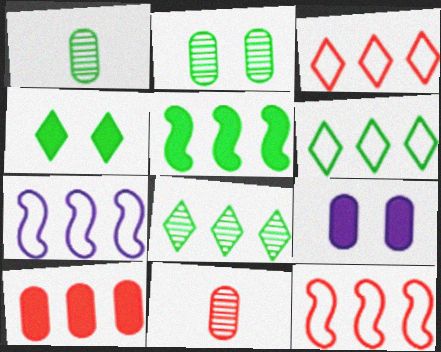[[4, 7, 11], 
[7, 8, 10]]